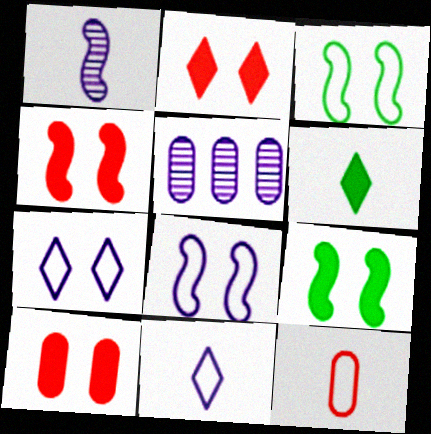[[1, 6, 12], 
[2, 4, 10]]